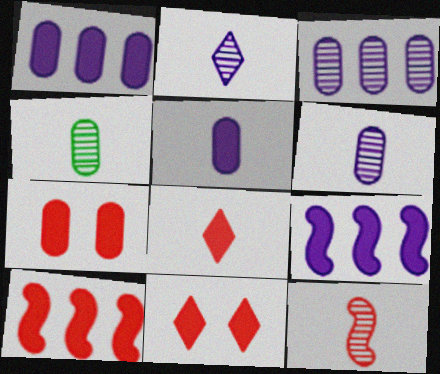[[2, 4, 12], 
[7, 8, 10]]